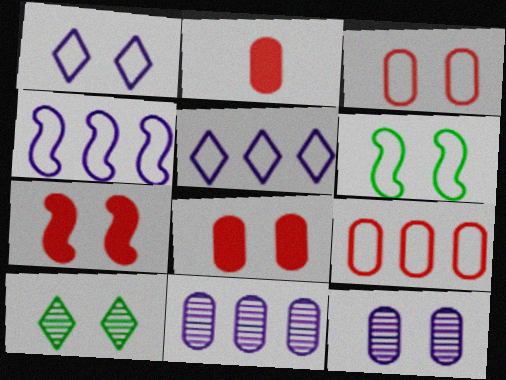[[1, 3, 6], 
[2, 4, 10]]